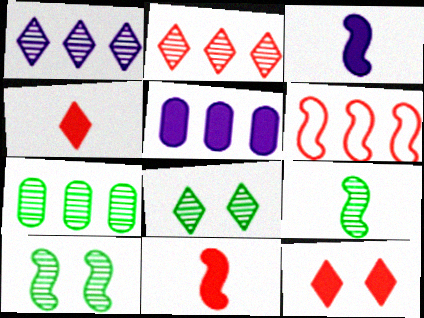[[3, 6, 10], 
[7, 8, 9]]